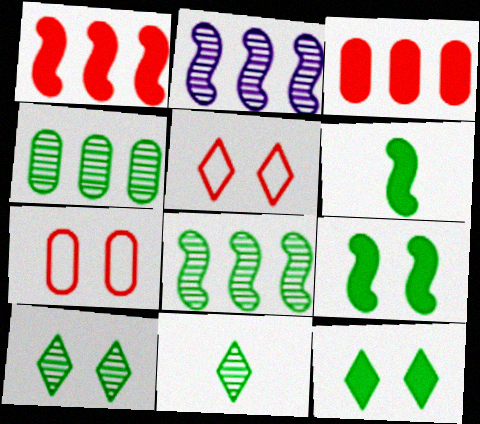[]